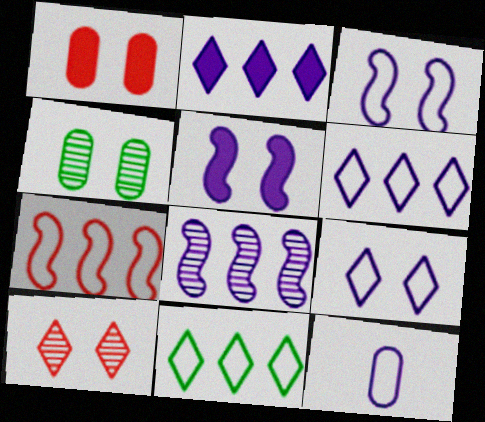[[3, 6, 12]]